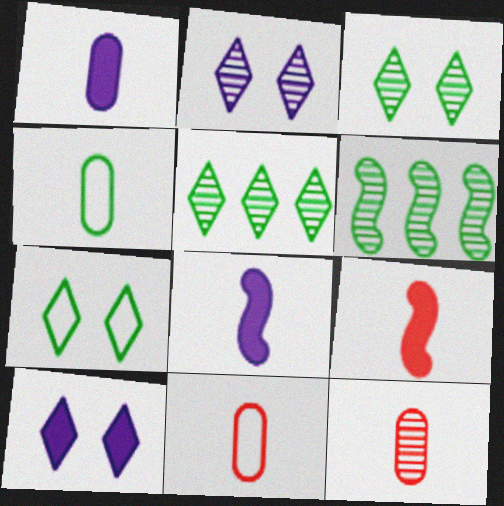[[1, 4, 12], 
[2, 6, 12], 
[6, 10, 11]]